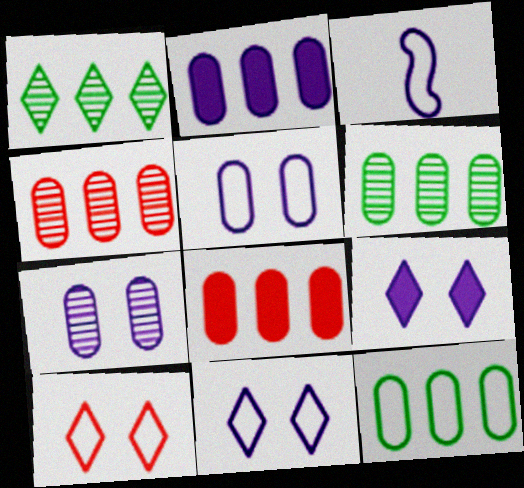[[2, 4, 12], 
[3, 10, 12]]